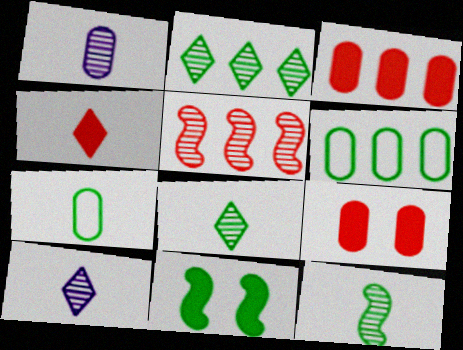[[1, 6, 9], 
[2, 7, 11], 
[6, 8, 11]]